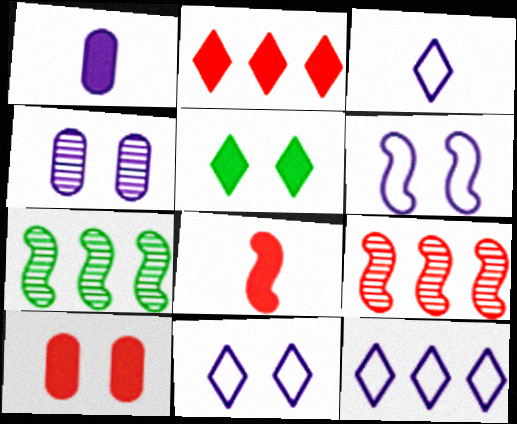[[2, 8, 10], 
[3, 7, 10], 
[3, 11, 12], 
[6, 7, 8]]